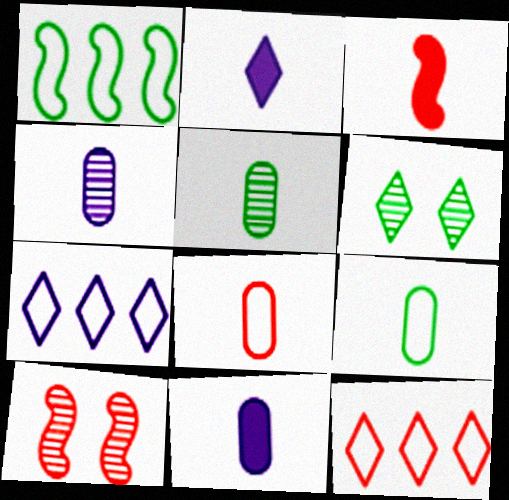[[2, 6, 12], 
[5, 8, 11]]